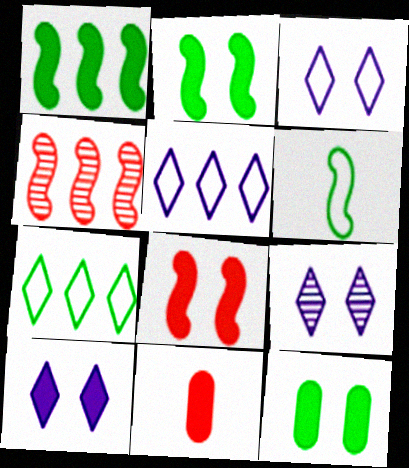[[1, 10, 11], 
[3, 9, 10], 
[8, 10, 12]]